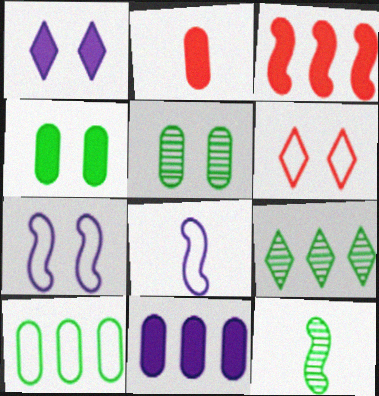[[2, 4, 11], 
[2, 7, 9], 
[3, 7, 12], 
[5, 9, 12], 
[6, 8, 10], 
[6, 11, 12]]